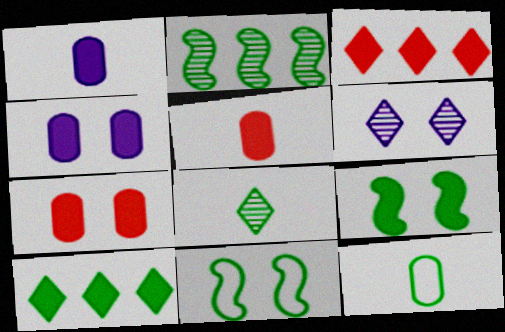[[1, 3, 9], 
[6, 7, 11]]